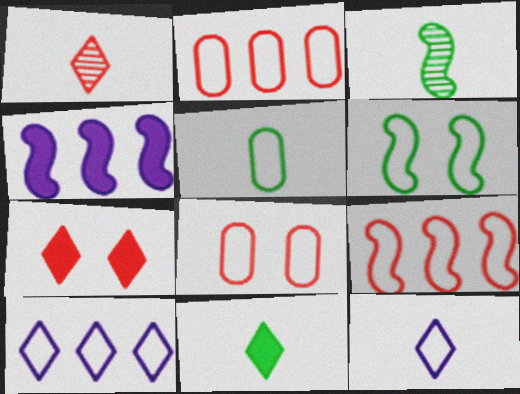[[1, 11, 12], 
[2, 6, 12], 
[3, 5, 11]]